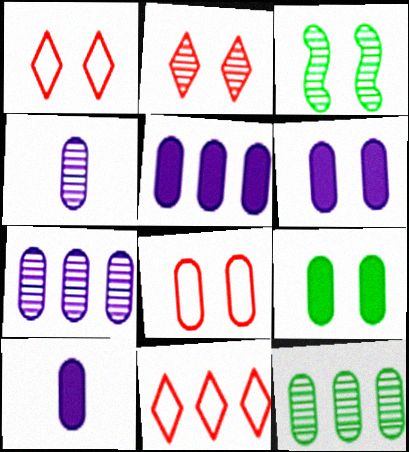[[1, 3, 6], 
[3, 10, 11], 
[5, 6, 10], 
[8, 10, 12]]